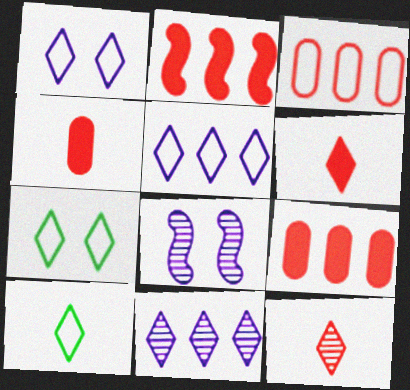[[6, 7, 11], 
[8, 9, 10]]